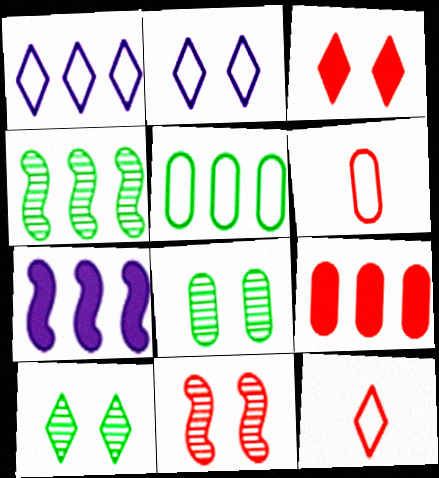[[1, 4, 9], 
[2, 3, 10], 
[6, 7, 10], 
[7, 8, 12], 
[9, 11, 12]]